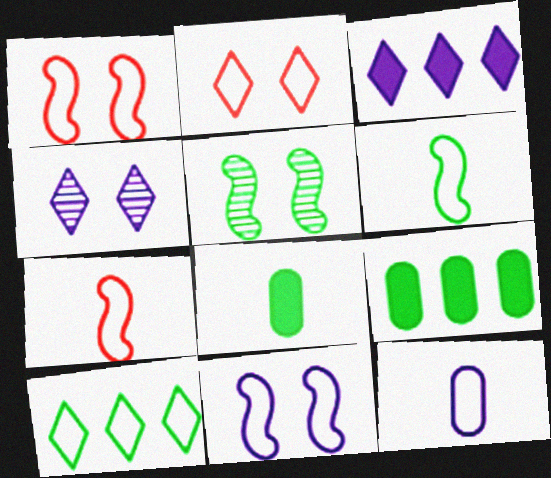[[1, 10, 12], 
[4, 7, 9], 
[5, 8, 10]]